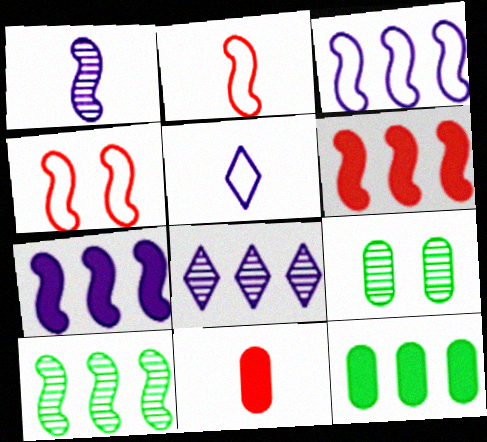[[3, 6, 10], 
[5, 6, 9]]